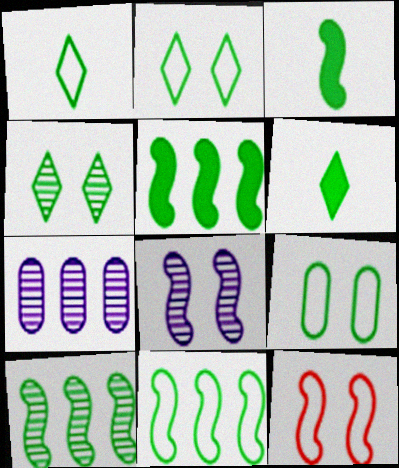[[1, 9, 11], 
[5, 10, 11], 
[6, 7, 12], 
[6, 9, 10]]